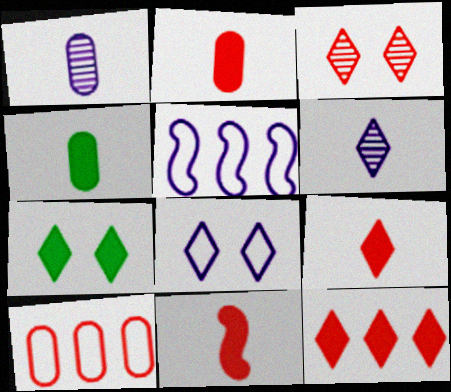[[2, 9, 11], 
[3, 4, 5], 
[3, 7, 8], 
[3, 10, 11]]